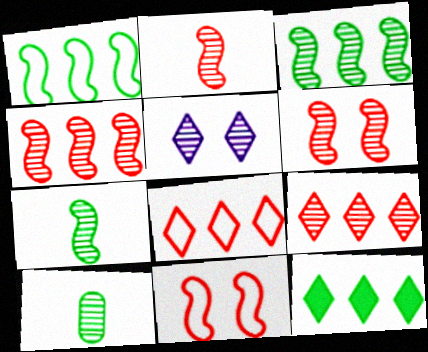[[2, 4, 6], 
[4, 5, 10]]